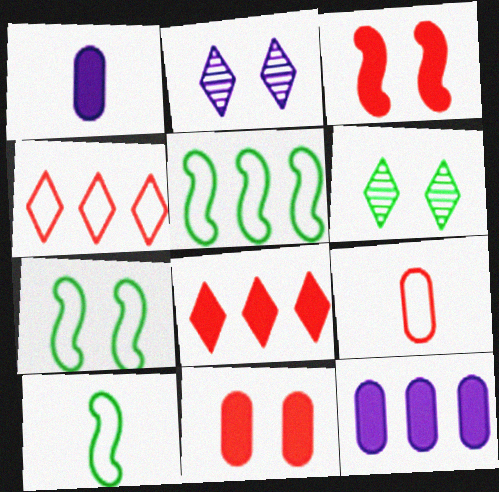[[2, 7, 11], 
[5, 7, 10]]